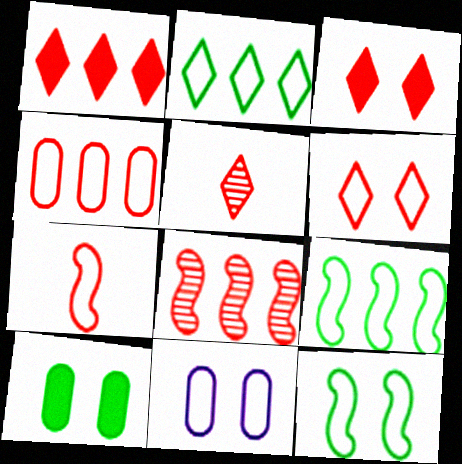[[1, 4, 8], 
[1, 5, 6], 
[2, 7, 11], 
[4, 6, 7], 
[6, 11, 12]]